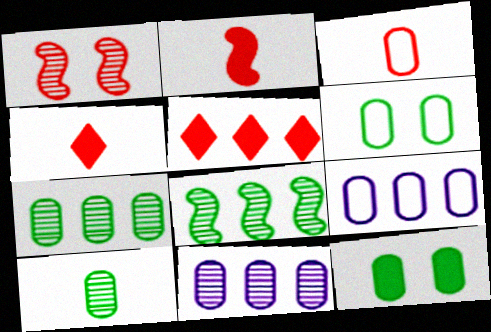[[1, 3, 5], 
[3, 6, 9], 
[3, 11, 12], 
[5, 8, 9]]